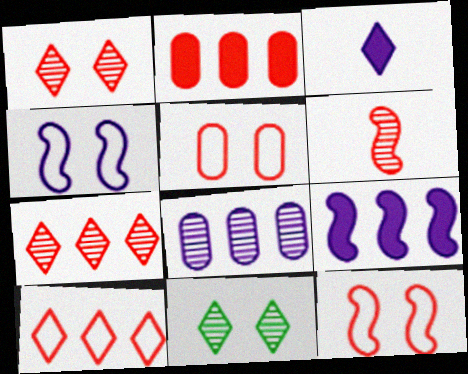[[3, 4, 8], 
[3, 10, 11], 
[6, 8, 11]]